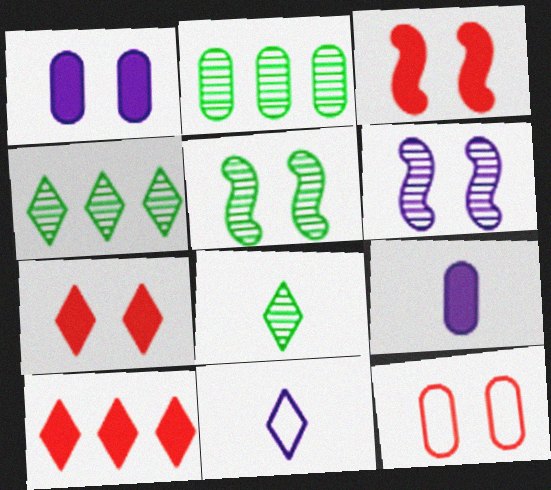[[2, 3, 11], 
[2, 5, 8], 
[2, 9, 12], 
[4, 7, 11]]